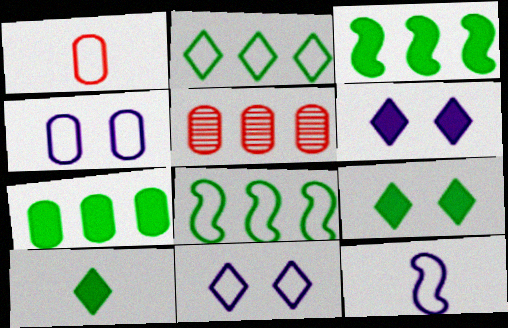[[1, 8, 11], 
[5, 9, 12]]